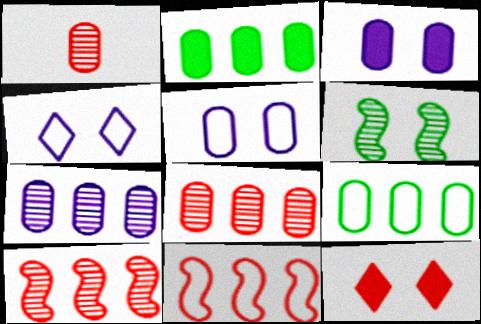[[1, 2, 5], 
[1, 3, 9], 
[1, 11, 12], 
[5, 6, 12]]